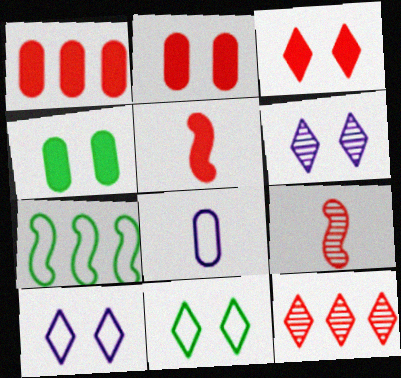[[1, 3, 5], 
[3, 6, 11]]